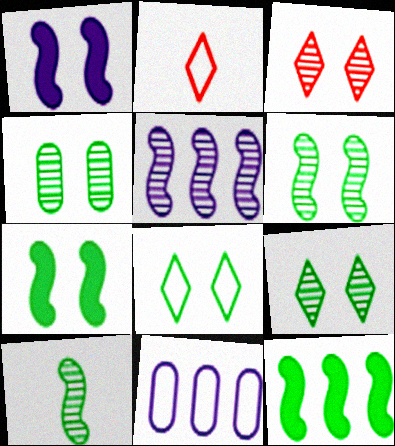[[4, 6, 9], 
[4, 7, 8]]